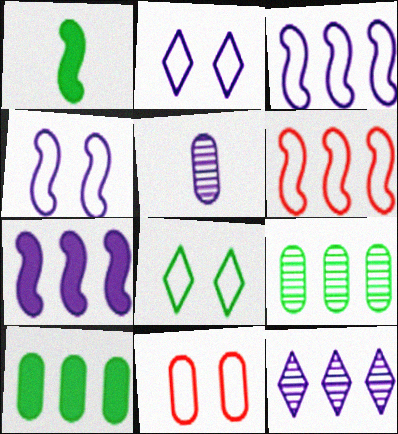[[1, 8, 9], 
[1, 11, 12], 
[2, 5, 7], 
[4, 8, 11], 
[5, 10, 11], 
[6, 10, 12]]